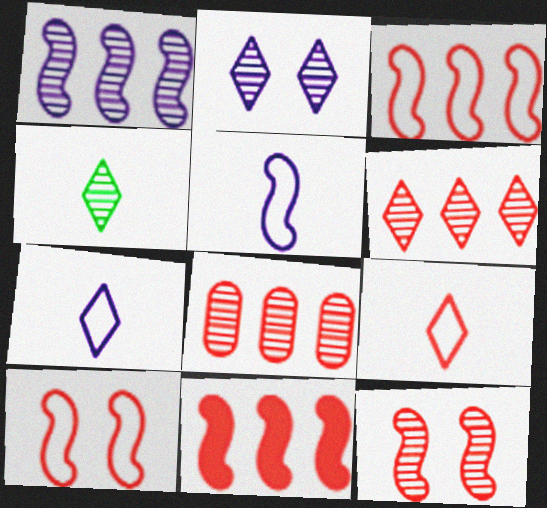[[2, 4, 6]]